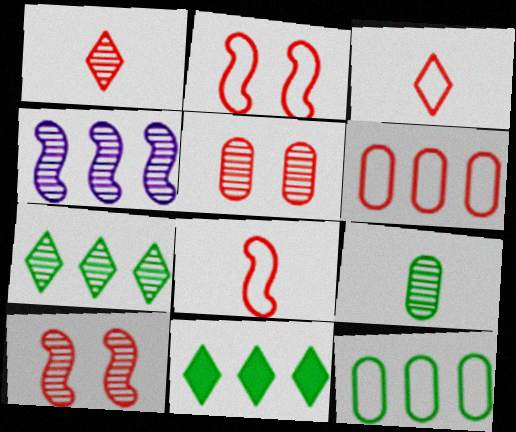[[2, 3, 6], 
[4, 6, 11]]